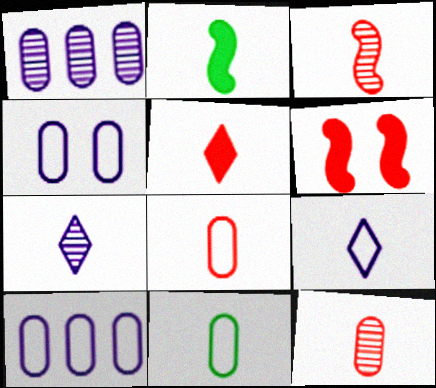[[2, 7, 8], 
[2, 9, 12], 
[3, 5, 8]]